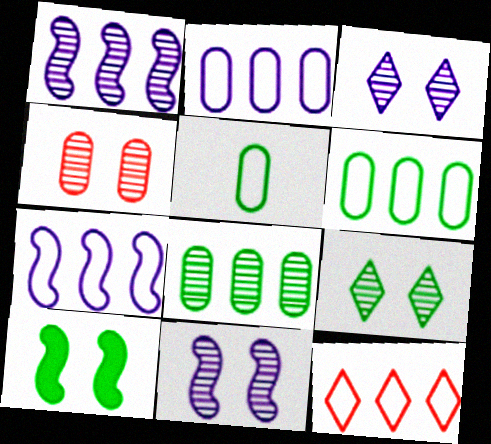[[4, 9, 11], 
[6, 7, 12]]